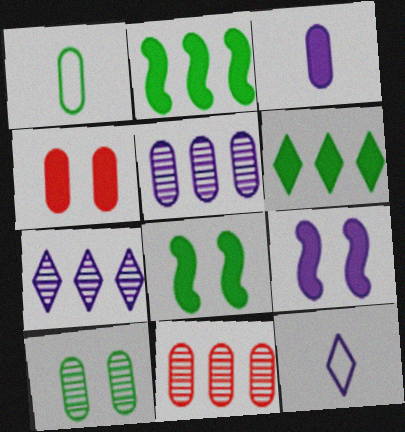[[1, 4, 5], 
[5, 9, 12], 
[8, 11, 12]]